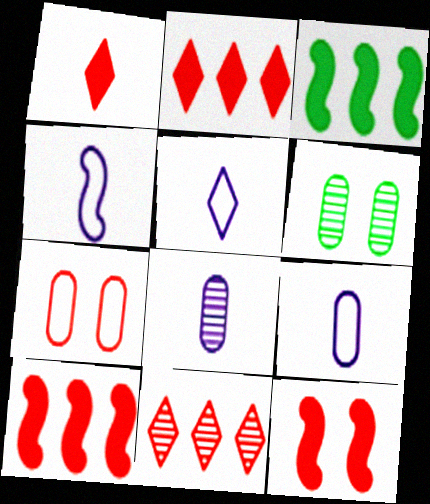[[2, 4, 6], 
[4, 5, 9], 
[5, 6, 10]]